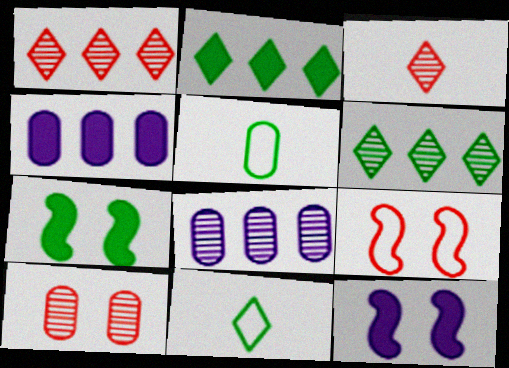[[1, 5, 12], 
[4, 5, 10], 
[5, 6, 7]]